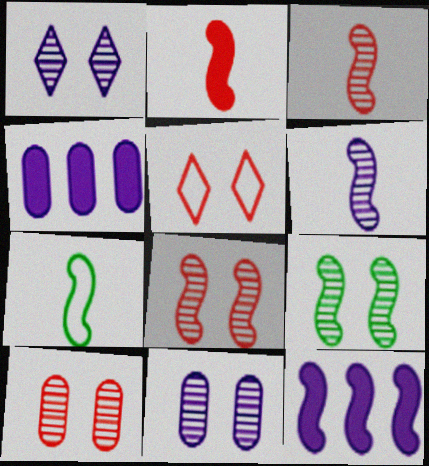[[1, 9, 10], 
[2, 6, 7], 
[7, 8, 12]]